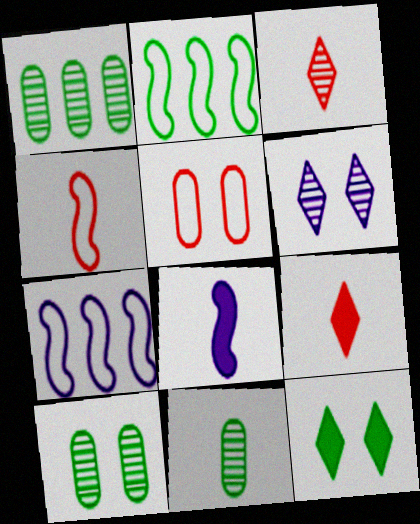[[1, 10, 11], 
[2, 11, 12], 
[7, 9, 10]]